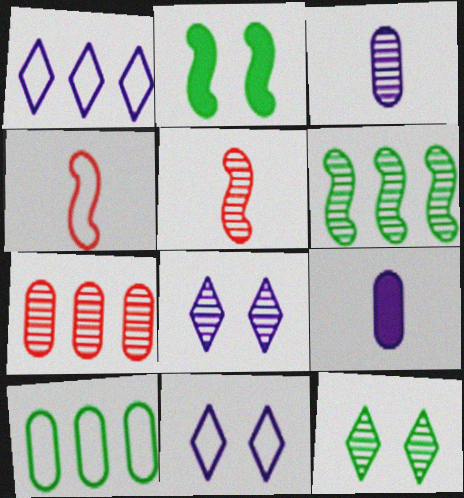[[4, 10, 11]]